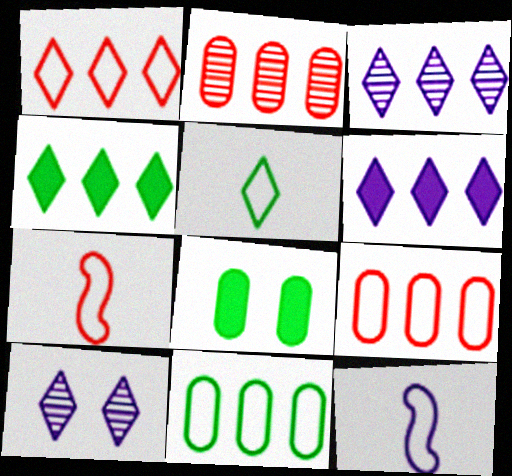[[1, 3, 4], 
[3, 7, 8]]